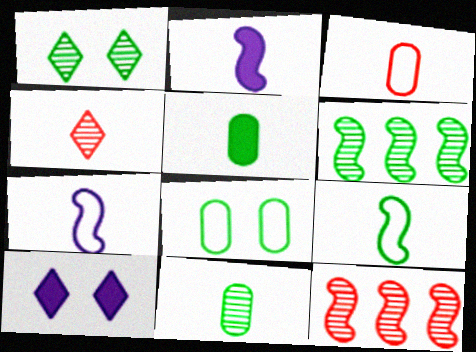[[1, 6, 11], 
[3, 6, 10], 
[4, 5, 7]]